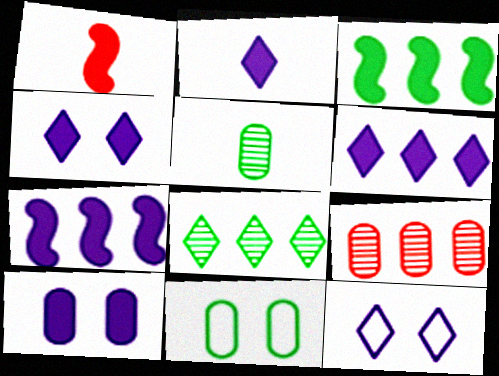[[2, 4, 6], 
[2, 7, 10]]